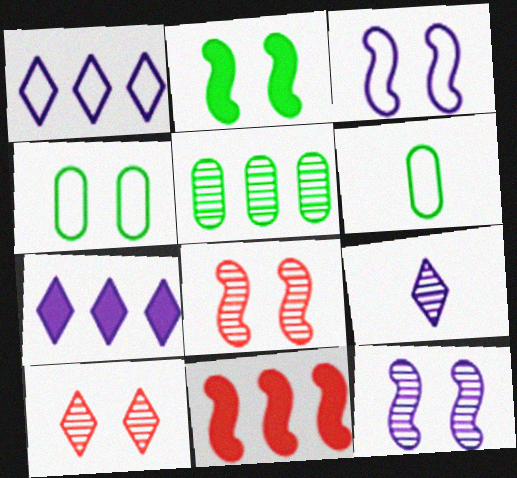[[1, 5, 11], 
[2, 3, 8], 
[4, 9, 11], 
[5, 8, 9], 
[6, 7, 8]]